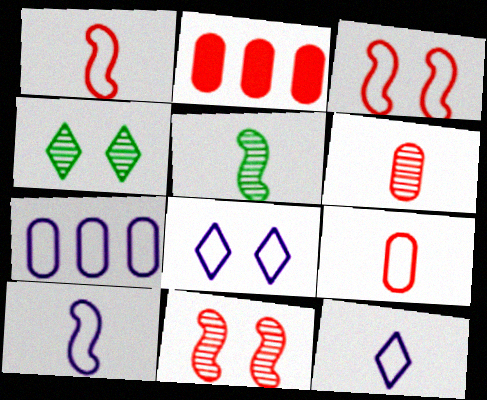[[2, 4, 10], 
[2, 5, 8], 
[7, 8, 10]]